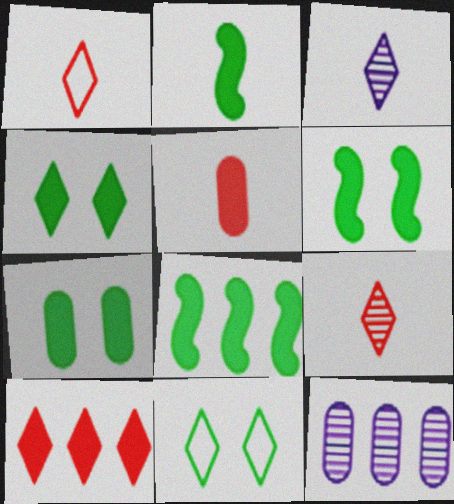[[1, 6, 12], 
[2, 6, 8], 
[3, 10, 11], 
[4, 6, 7]]